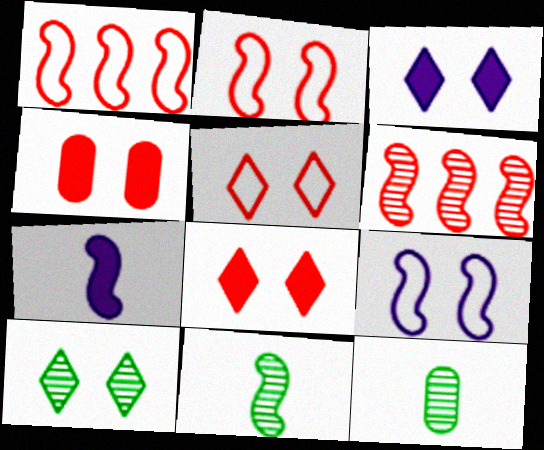[[1, 3, 12], 
[3, 5, 10], 
[4, 9, 10]]